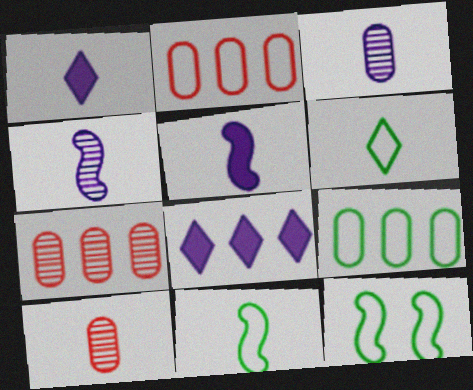[[1, 7, 12], 
[1, 10, 11], 
[5, 6, 10], 
[6, 9, 12], 
[8, 10, 12]]